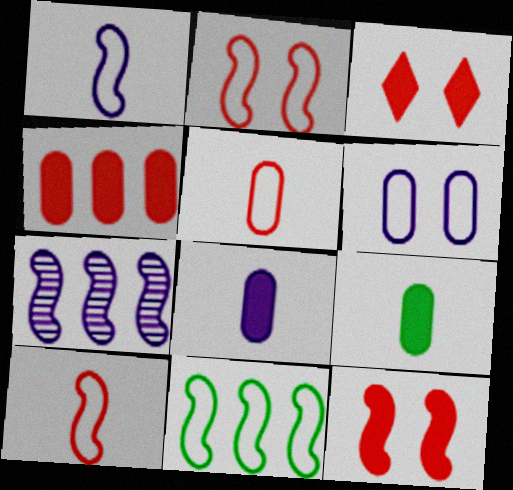[[1, 2, 11]]